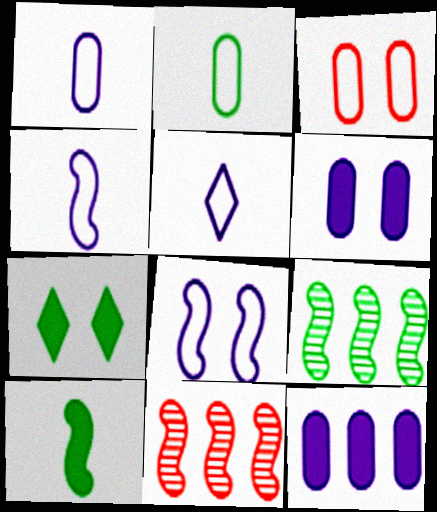[[1, 4, 5], 
[1, 7, 11], 
[2, 7, 9], 
[8, 10, 11]]